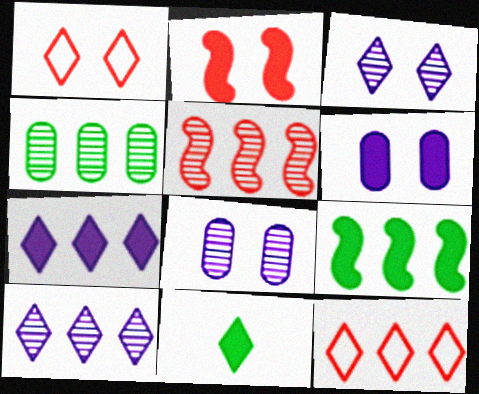[[1, 10, 11], 
[3, 11, 12], 
[4, 5, 10]]